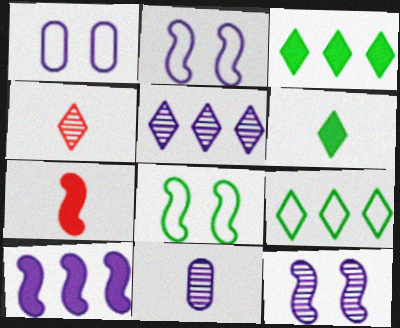[[5, 11, 12]]